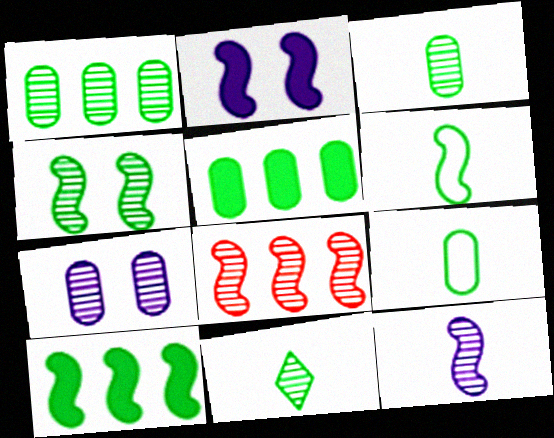[[1, 4, 11], 
[2, 6, 8], 
[4, 6, 10], 
[4, 8, 12], 
[7, 8, 11]]